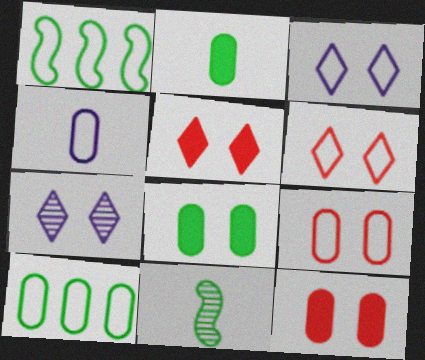[[1, 4, 6], 
[4, 9, 10]]